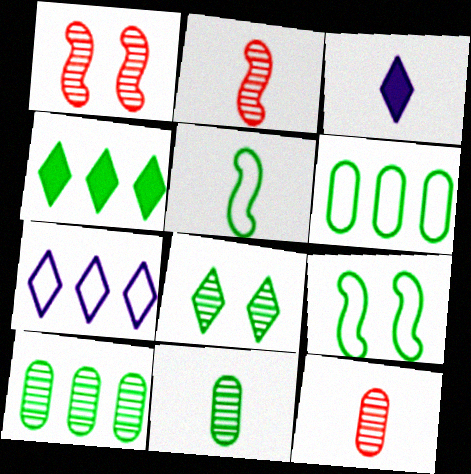[[1, 3, 6], 
[3, 5, 12], 
[4, 9, 11]]